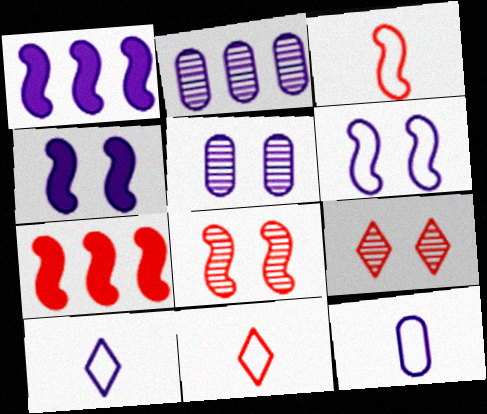[[1, 5, 10], 
[2, 4, 10], 
[3, 7, 8]]